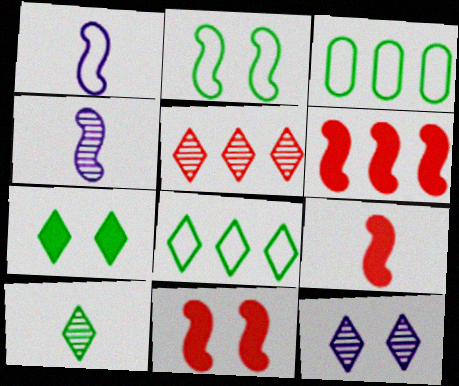[[2, 4, 6], 
[3, 9, 12], 
[5, 10, 12], 
[6, 9, 11], 
[7, 8, 10]]